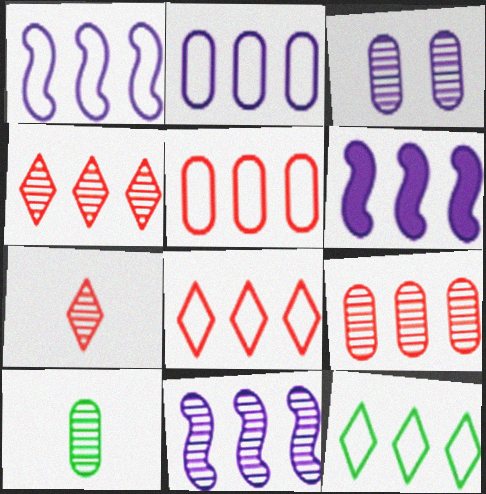[[1, 5, 12], 
[1, 6, 11], 
[3, 9, 10], 
[6, 9, 12]]